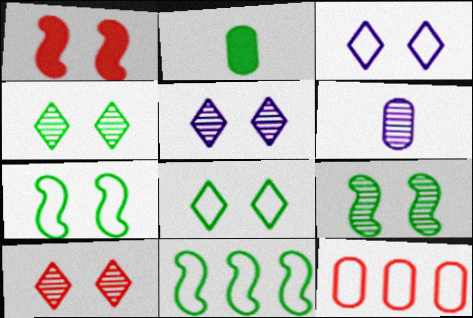[[2, 4, 11], 
[4, 5, 10]]